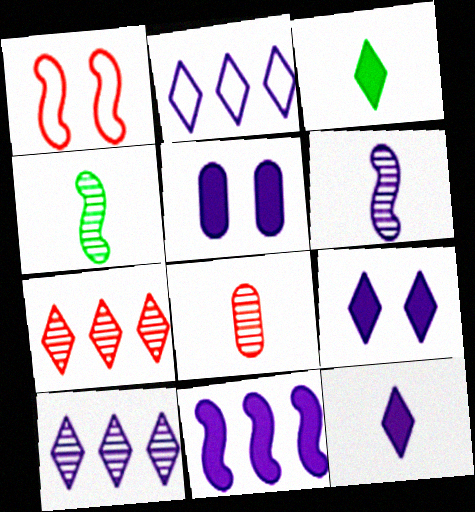[[1, 4, 11], 
[2, 5, 6], 
[5, 11, 12]]